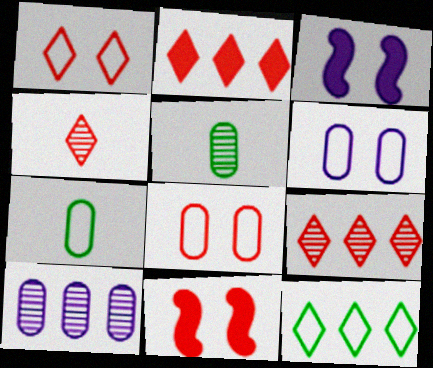[[1, 2, 4], 
[3, 7, 9]]